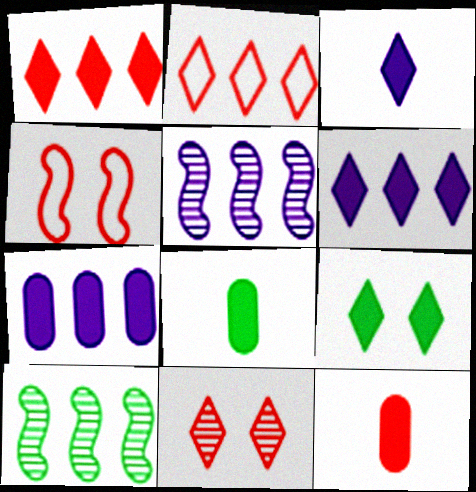[[1, 3, 9], 
[2, 7, 10]]